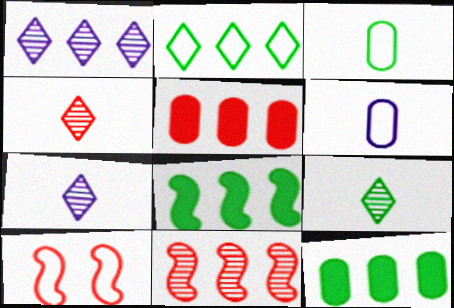[[2, 6, 10], 
[4, 5, 10], 
[4, 7, 9], 
[7, 10, 12]]